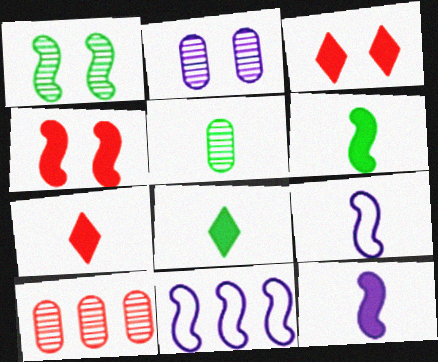[[2, 5, 10], 
[3, 5, 11], 
[5, 7, 9]]